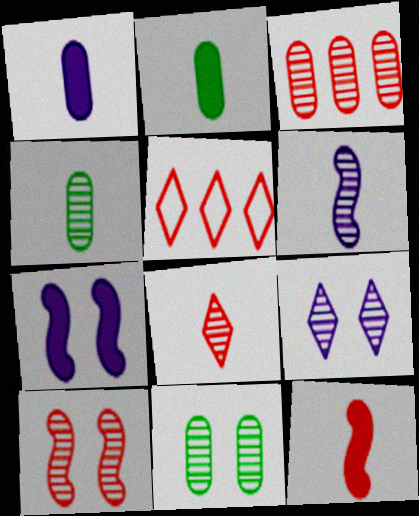[[3, 8, 10], 
[4, 5, 7], 
[4, 6, 8], 
[9, 10, 11]]